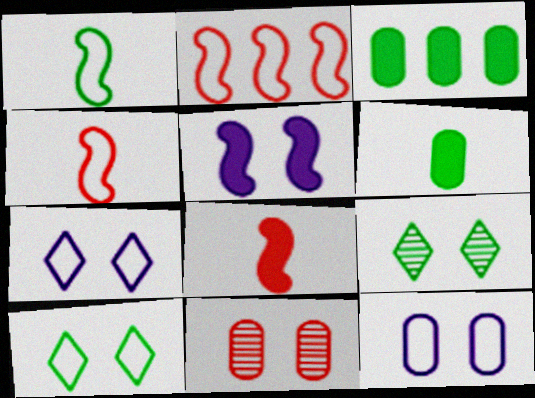[[1, 3, 9], 
[5, 10, 11]]